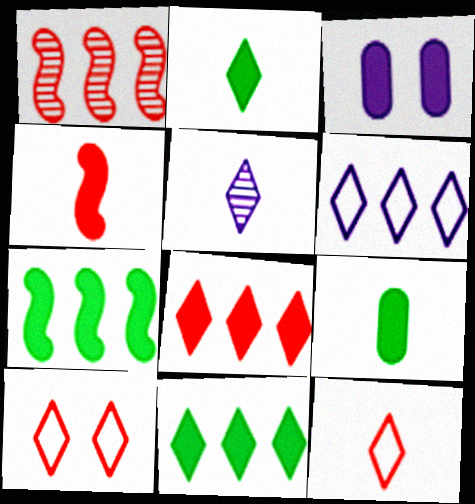[[2, 5, 12], 
[3, 4, 11], 
[5, 10, 11]]